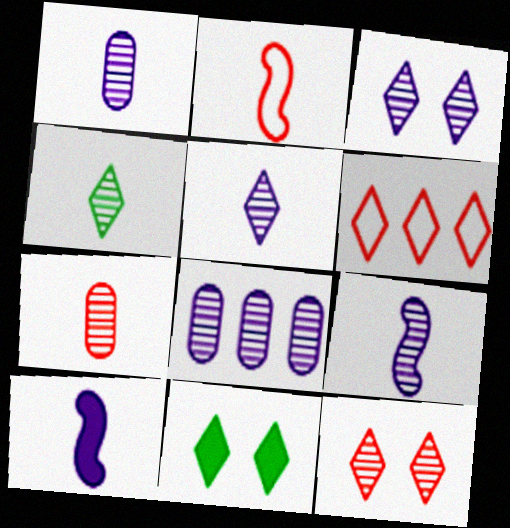[[1, 5, 9], 
[2, 8, 11], 
[3, 8, 9], 
[4, 7, 9], 
[5, 6, 11]]